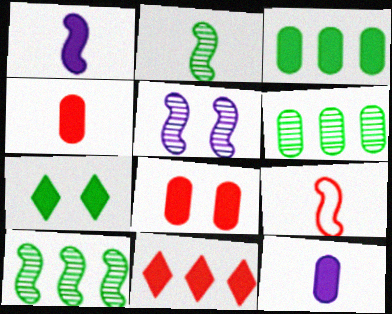[[1, 2, 9], 
[3, 8, 12]]